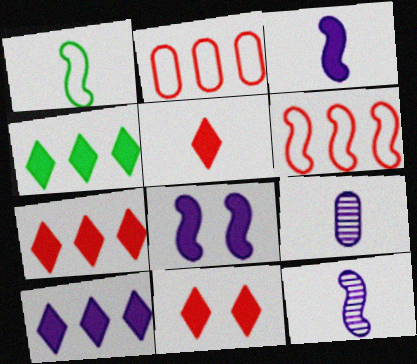[[1, 5, 9], 
[4, 7, 10], 
[5, 7, 11]]